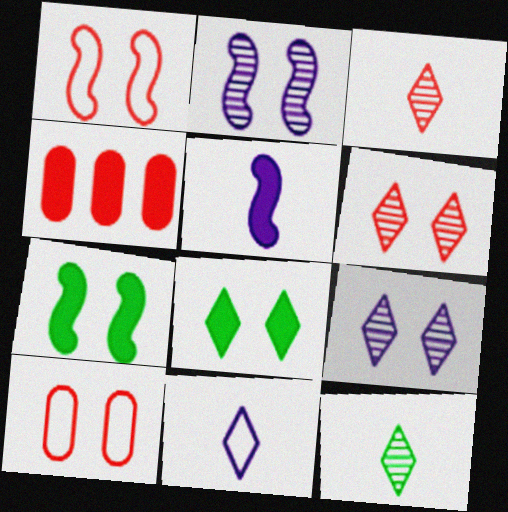[[1, 2, 7], 
[1, 3, 4], 
[2, 8, 10], 
[4, 5, 8], 
[7, 9, 10]]